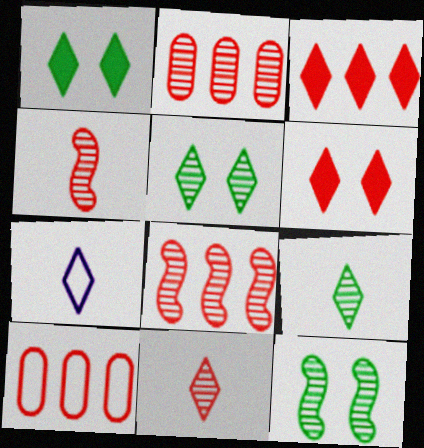[[3, 5, 7], 
[3, 8, 10], 
[4, 6, 10]]